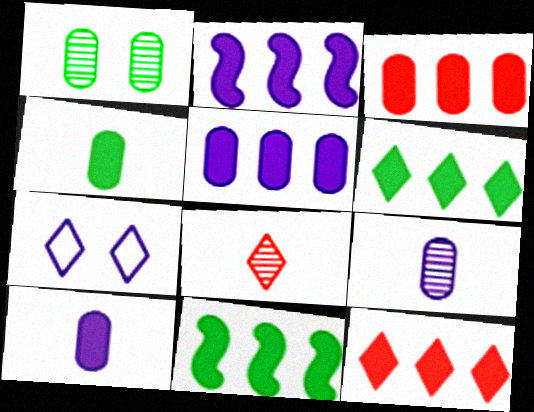[[2, 3, 6], 
[2, 7, 9], 
[5, 11, 12], 
[6, 7, 8]]